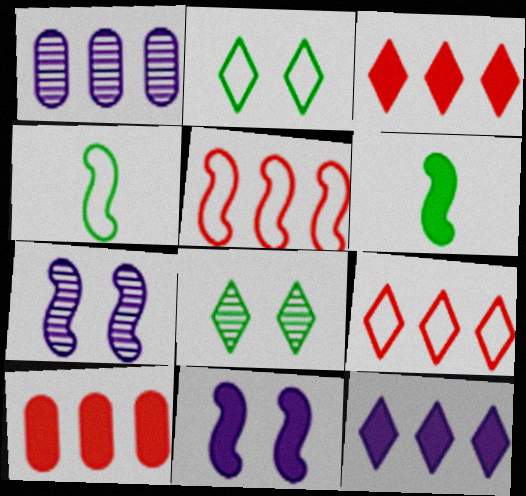[[5, 6, 7]]